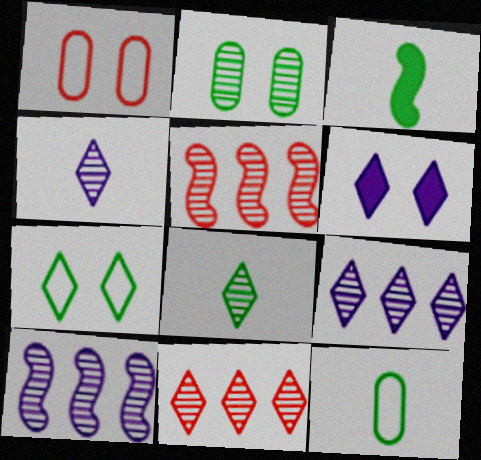[[1, 3, 9], 
[2, 4, 5], 
[3, 8, 12], 
[5, 6, 12]]